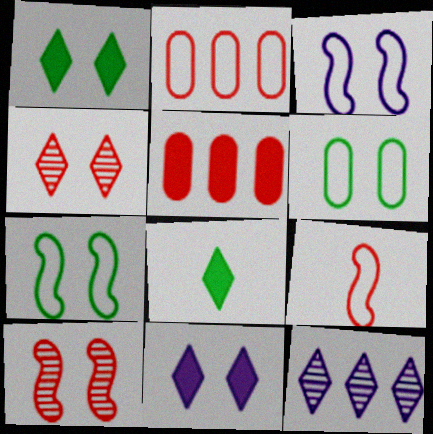[[4, 5, 9], 
[6, 10, 11]]